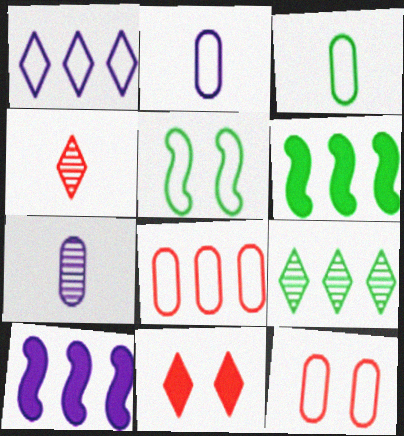[[8, 9, 10]]